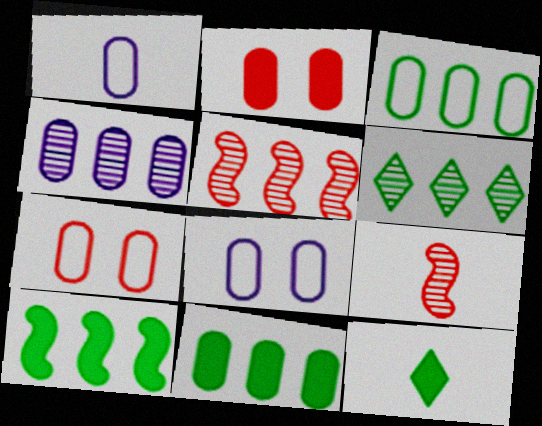[[1, 3, 7], 
[1, 9, 12], 
[3, 6, 10], 
[4, 5, 6], 
[5, 8, 12]]